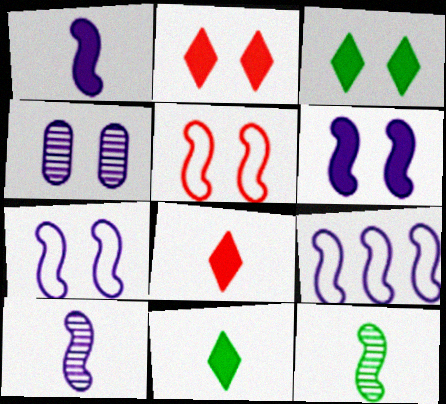[[3, 4, 5], 
[6, 9, 10]]